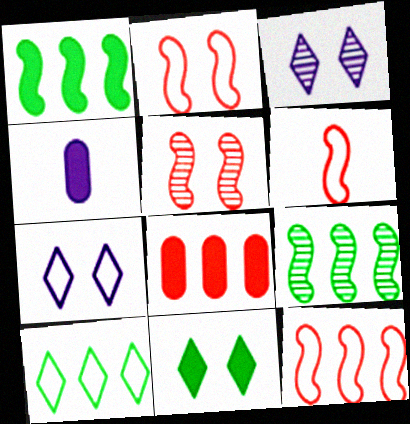[[2, 6, 12], 
[4, 5, 10]]